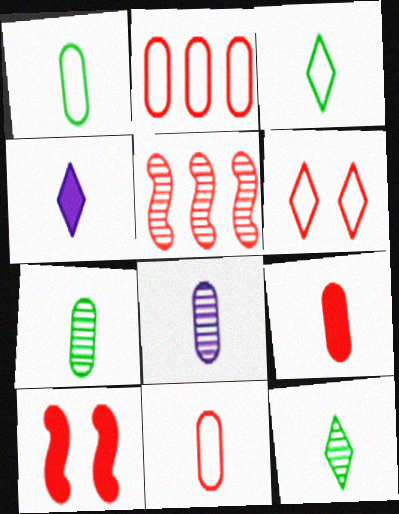[[1, 8, 9], 
[5, 6, 9]]